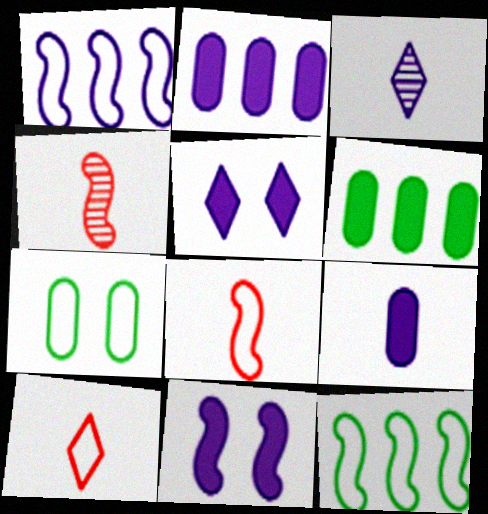[[1, 7, 10], 
[4, 11, 12]]